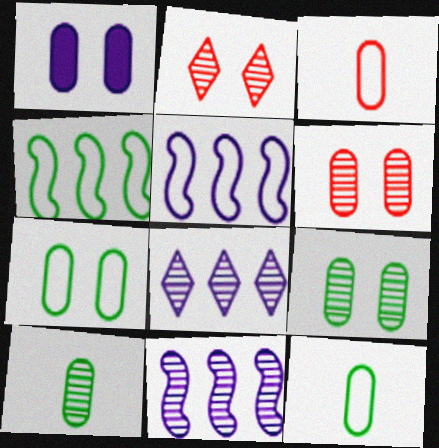[[1, 6, 7], 
[2, 10, 11]]